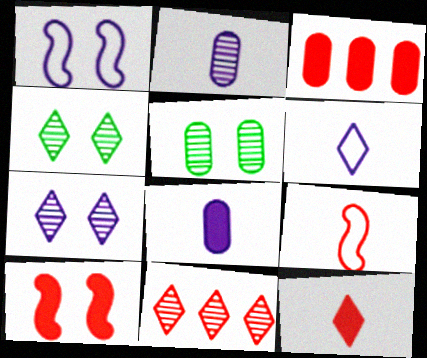[[3, 10, 12]]